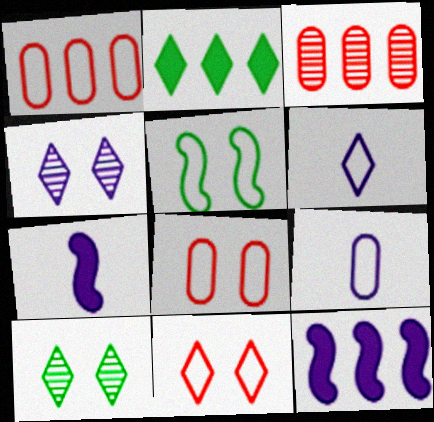[[1, 5, 6], 
[1, 7, 10], 
[4, 9, 12]]